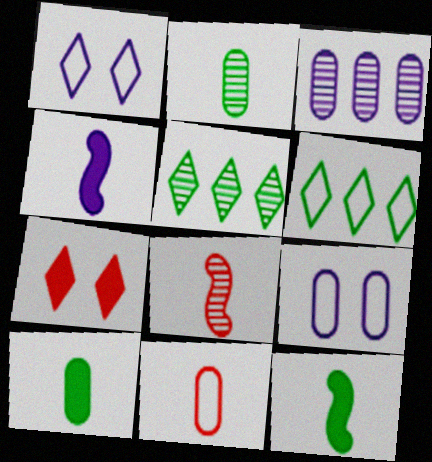[[1, 3, 4]]